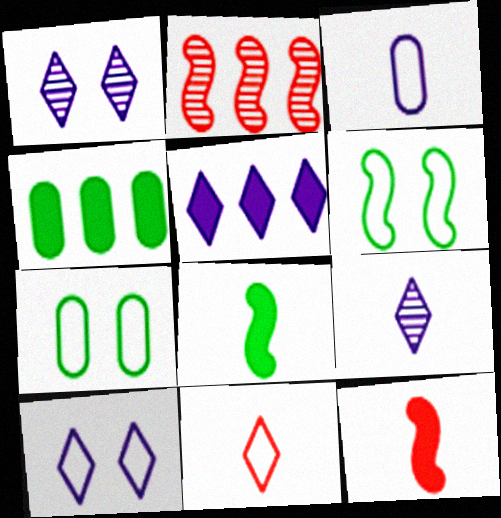[[5, 9, 10]]